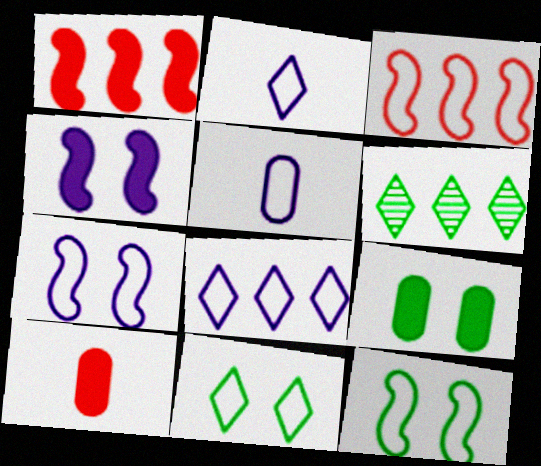[[3, 5, 11], 
[5, 7, 8], 
[6, 7, 10]]